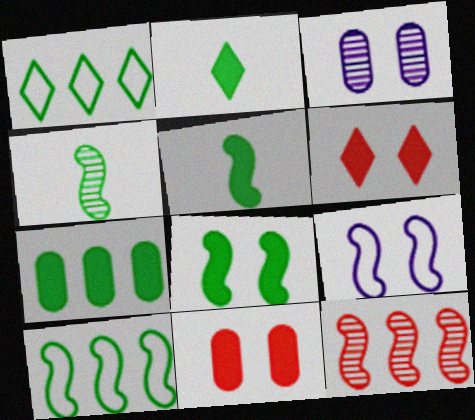[[2, 7, 8], 
[4, 8, 10], 
[5, 9, 12]]